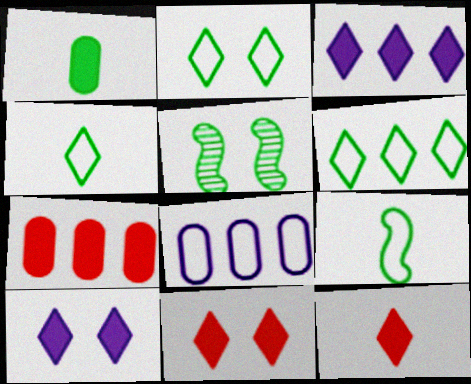[[1, 5, 6], 
[2, 4, 6], 
[5, 8, 12]]